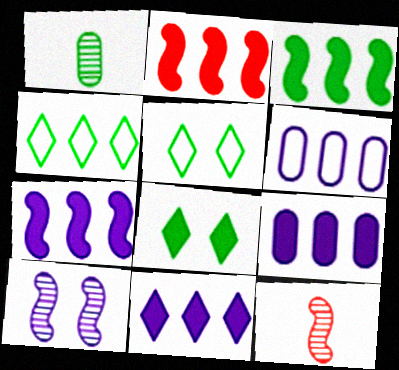[[1, 3, 5], 
[2, 3, 7], 
[5, 9, 12], 
[6, 8, 12], 
[7, 9, 11]]